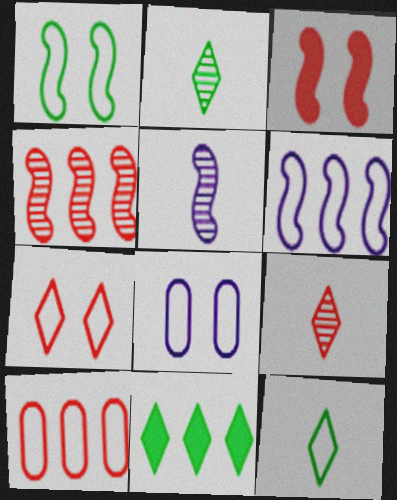[[1, 7, 8], 
[3, 9, 10]]